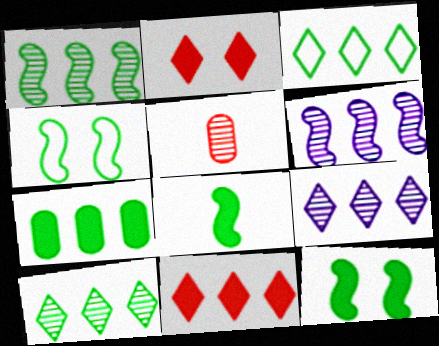[[1, 3, 7], 
[1, 4, 8], 
[3, 9, 11]]